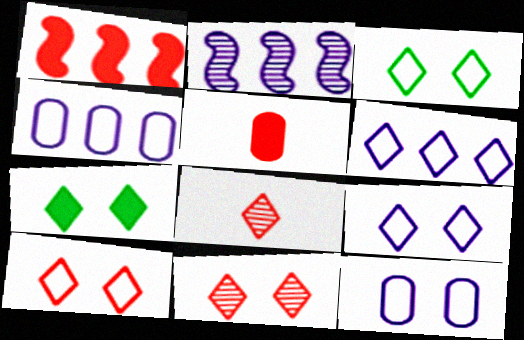[[2, 3, 5], 
[3, 9, 10], 
[6, 7, 8], 
[7, 9, 11]]